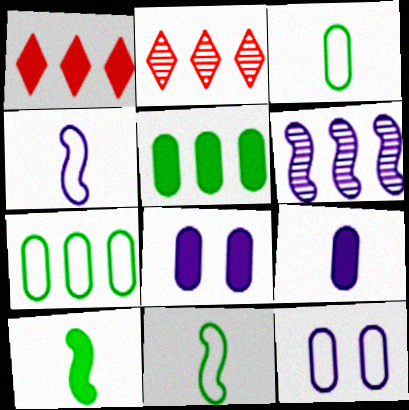[[1, 6, 7], 
[1, 8, 10], 
[2, 8, 11], 
[2, 10, 12]]